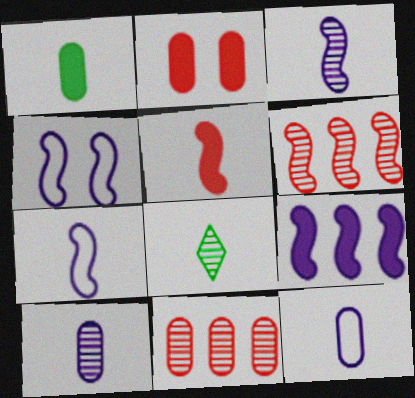[[3, 4, 9], 
[5, 8, 12]]